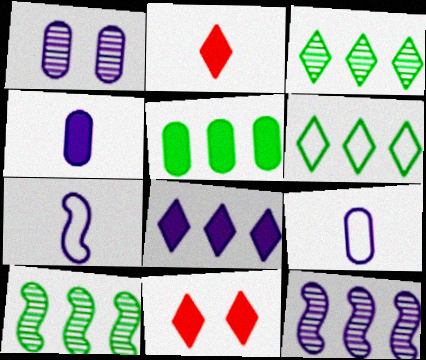[[1, 7, 8], 
[5, 6, 10], 
[9, 10, 11]]